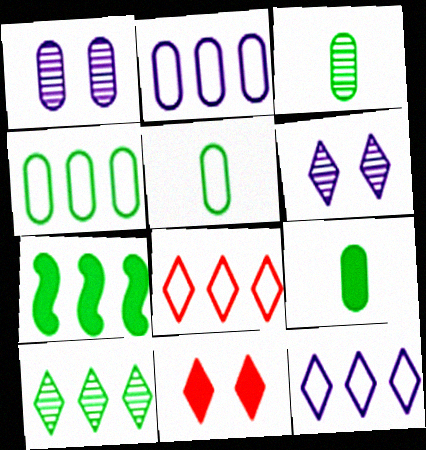[[3, 5, 9], 
[4, 7, 10]]